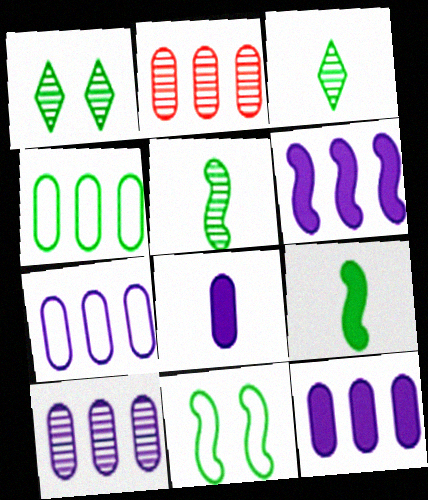[[1, 4, 9], 
[2, 4, 12], 
[7, 10, 12]]